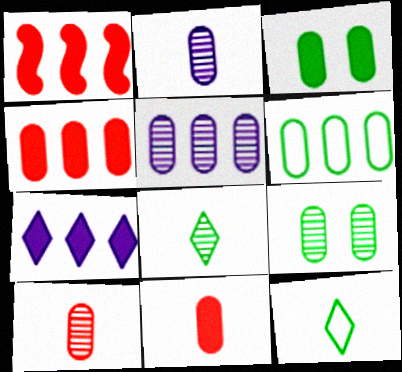[[4, 5, 6], 
[5, 9, 10]]